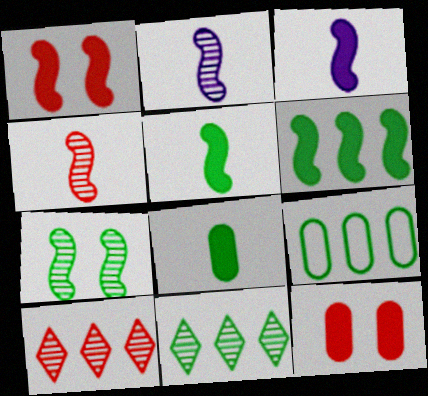[[1, 3, 6], 
[6, 9, 11]]